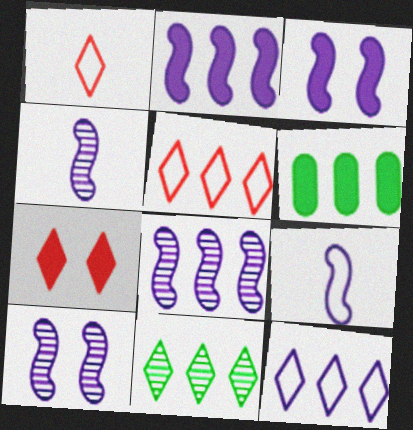[[1, 6, 10], 
[2, 9, 10], 
[3, 8, 9], 
[4, 8, 10], 
[5, 6, 8]]